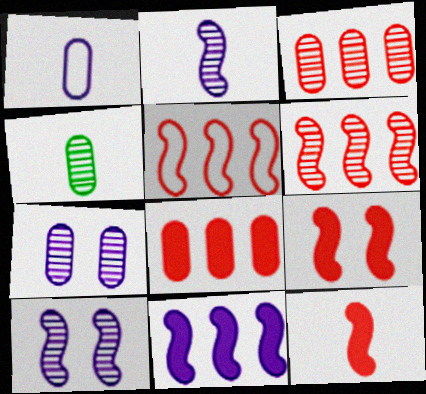[[3, 4, 7]]